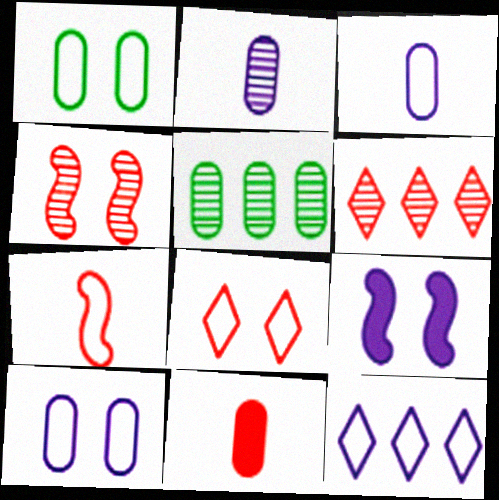[[1, 7, 12], 
[2, 9, 12], 
[5, 10, 11]]